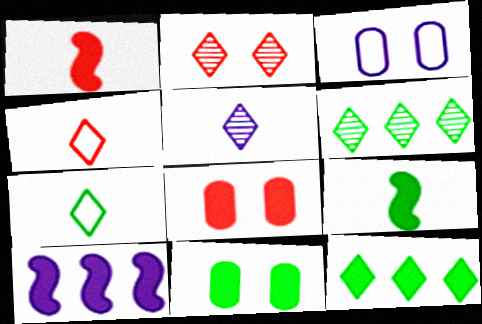[[1, 3, 6], 
[2, 5, 6], 
[3, 5, 10], 
[9, 11, 12]]